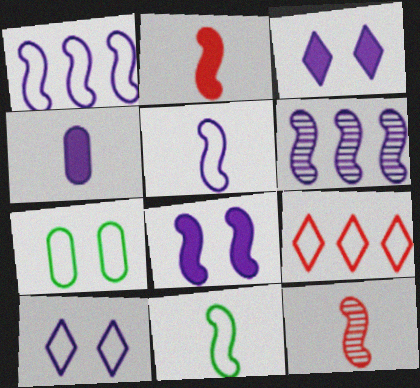[[4, 6, 10], 
[5, 6, 8], 
[5, 7, 9]]